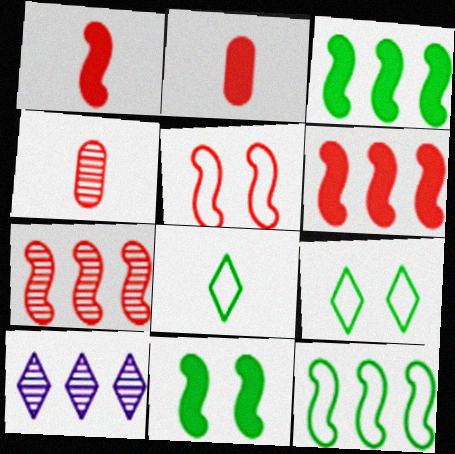[[1, 5, 7]]